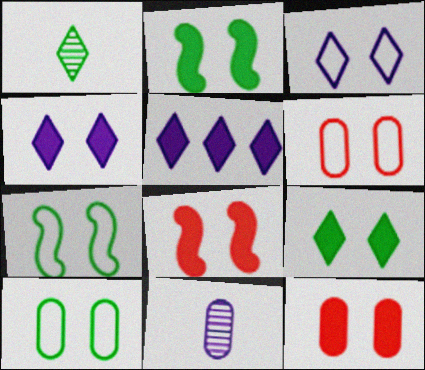[[2, 4, 12], 
[3, 6, 7]]